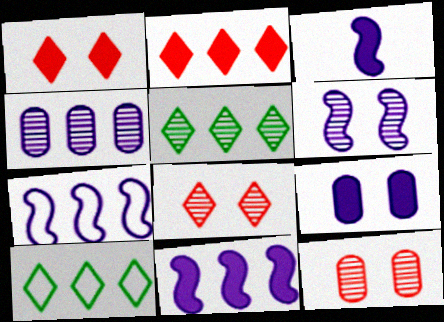[[3, 6, 7], 
[3, 10, 12]]